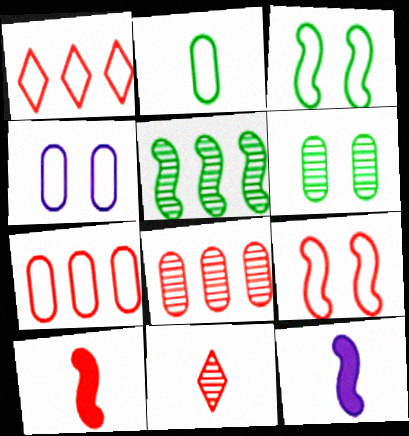[[1, 6, 12], 
[2, 4, 7], 
[2, 11, 12], 
[5, 9, 12]]